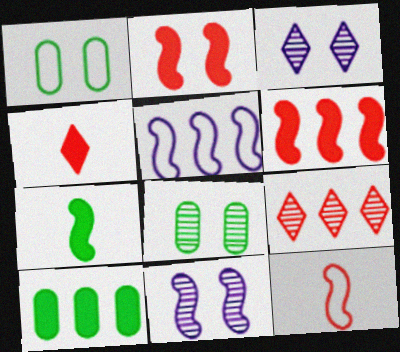[[1, 2, 3], 
[3, 10, 12], 
[4, 5, 8], 
[5, 9, 10]]